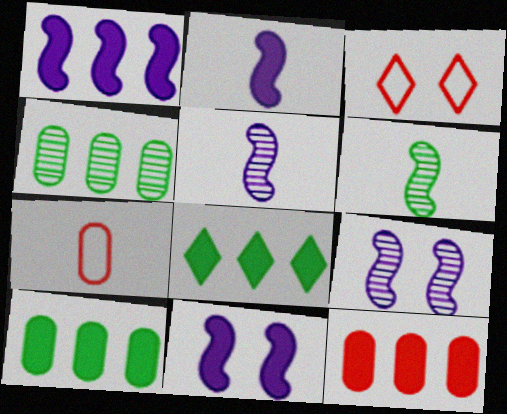[[1, 2, 11], 
[1, 8, 12], 
[2, 3, 4], 
[3, 5, 10], 
[7, 8, 9]]